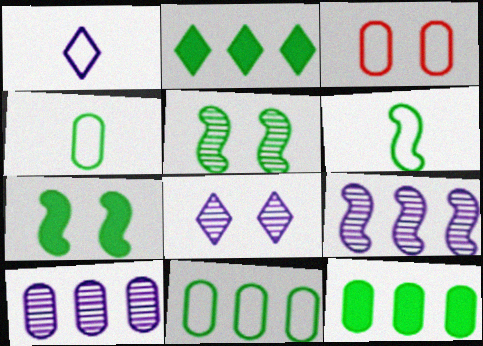[[2, 4, 5], 
[3, 7, 8]]